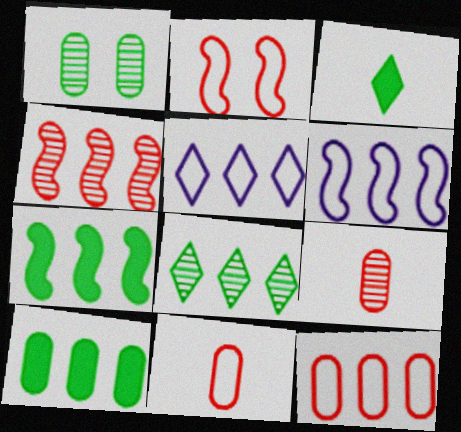[[4, 5, 10], 
[4, 6, 7]]